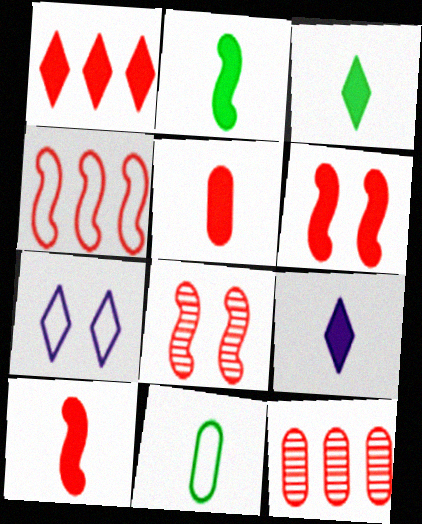[[1, 4, 12], 
[1, 5, 6], 
[2, 5, 9], 
[2, 7, 12], 
[4, 7, 11], 
[4, 8, 10]]